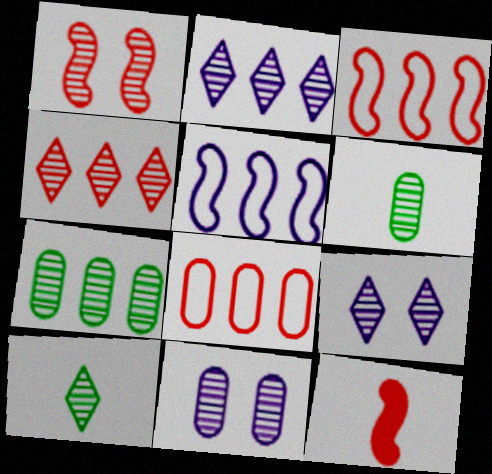[[1, 2, 6], 
[1, 3, 12], 
[4, 9, 10]]